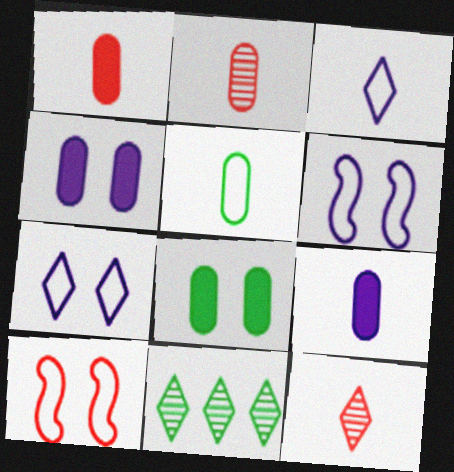[[1, 6, 11], 
[2, 5, 9], 
[9, 10, 11]]